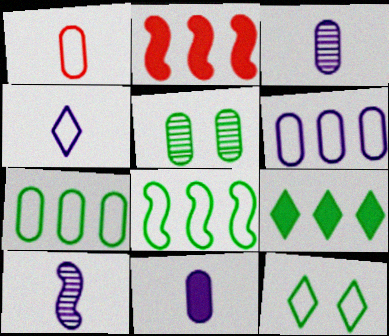[[2, 3, 12], 
[2, 4, 5], 
[4, 10, 11]]